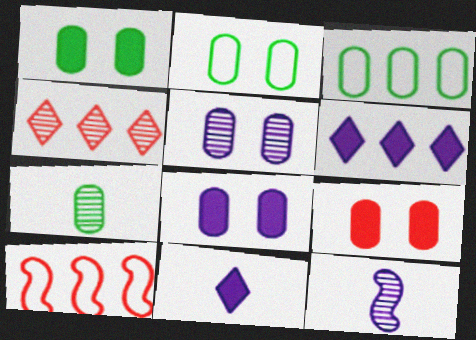[[1, 3, 7], 
[1, 8, 9], 
[2, 5, 9]]